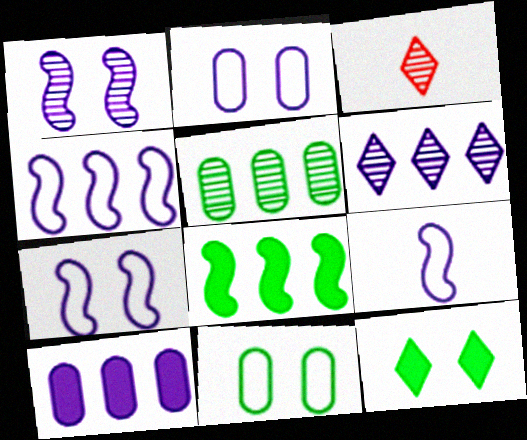[[1, 3, 5], 
[2, 3, 8], 
[4, 6, 10], 
[4, 7, 9]]